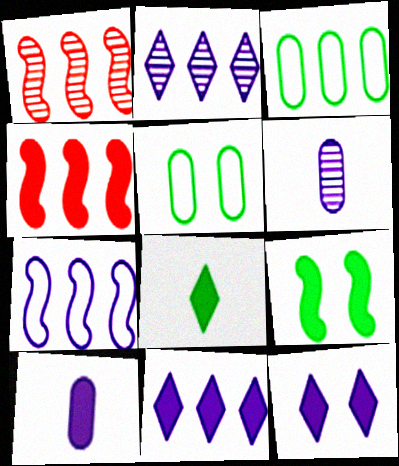[[1, 3, 11], 
[2, 3, 4], 
[6, 7, 12]]